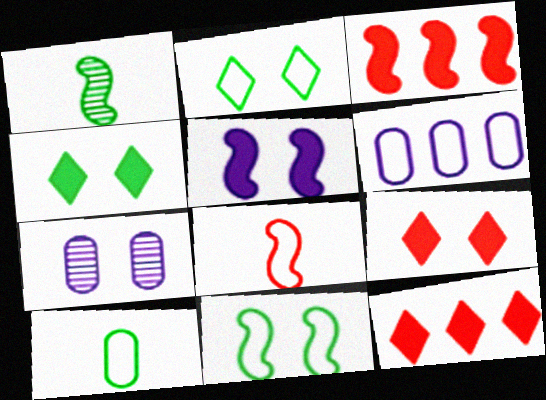[[1, 6, 9], 
[2, 6, 8], 
[7, 9, 11]]